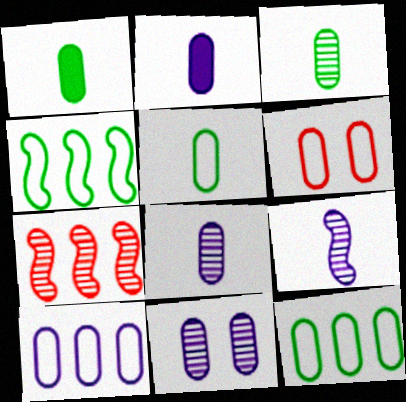[[1, 3, 5], 
[2, 10, 11], 
[5, 6, 10]]